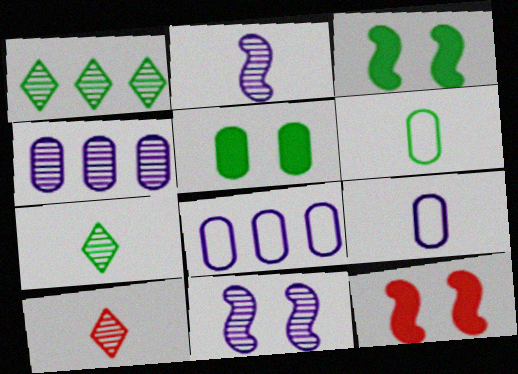[[1, 3, 6], 
[1, 9, 12], 
[3, 8, 10], 
[7, 8, 12]]